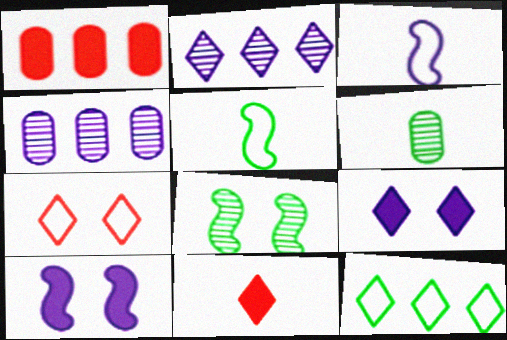[[3, 4, 9], 
[3, 6, 11]]